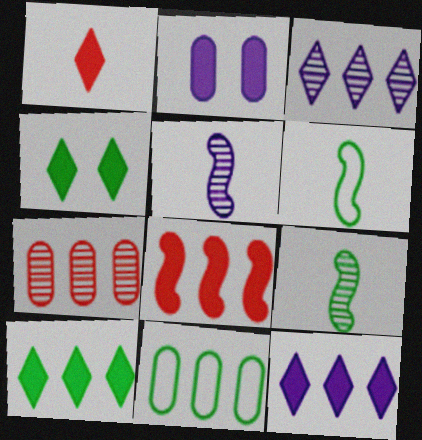[[1, 4, 12], 
[3, 8, 11], 
[4, 9, 11]]